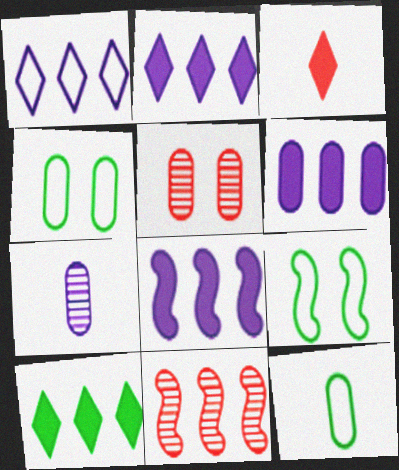[[2, 6, 8], 
[5, 6, 12]]